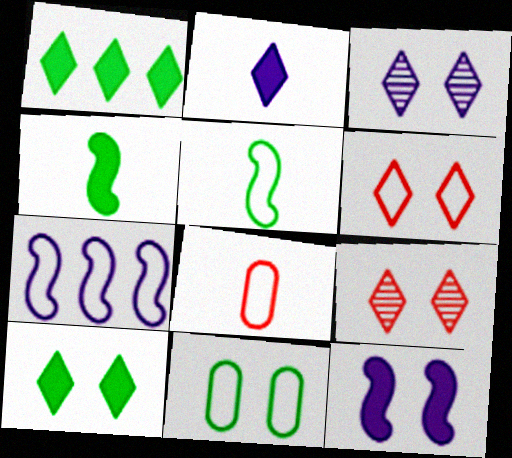[[3, 6, 10], 
[9, 11, 12]]